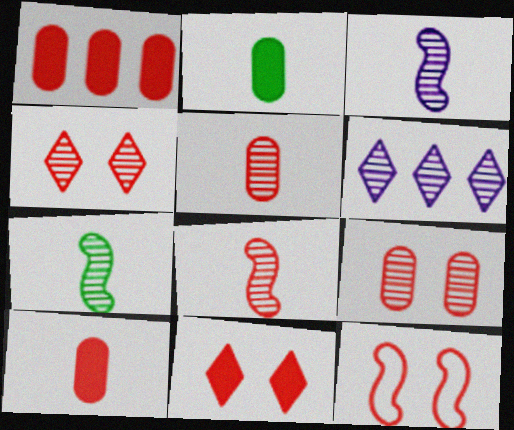[[2, 6, 12], 
[3, 7, 8], 
[6, 7, 9], 
[9, 11, 12]]